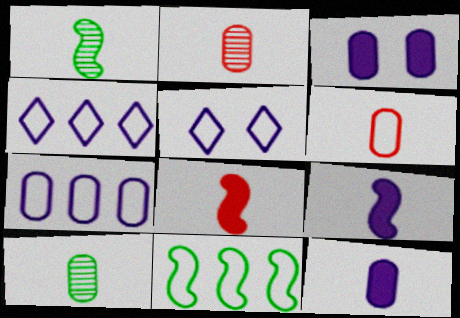[[5, 6, 11], 
[6, 10, 12]]